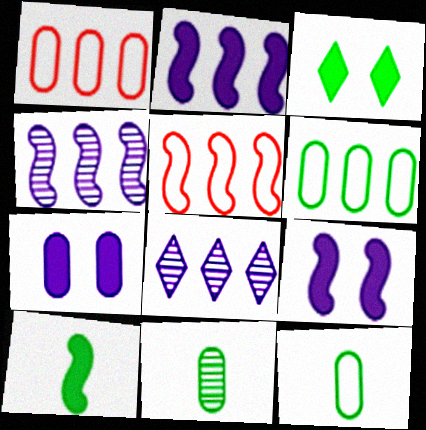[[1, 7, 11]]